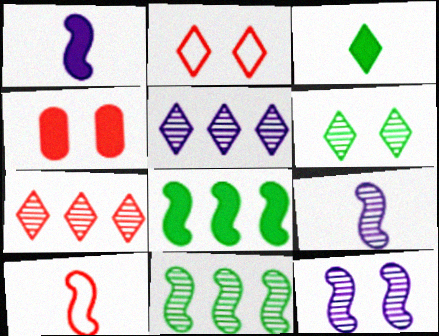[[2, 3, 5], 
[4, 7, 10], 
[8, 10, 12]]